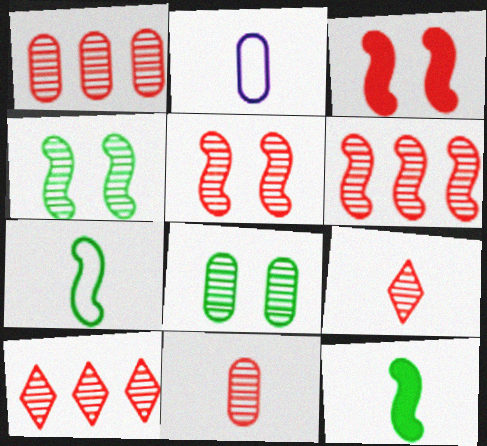[[1, 5, 9], 
[1, 6, 10], 
[2, 9, 12], 
[5, 10, 11]]